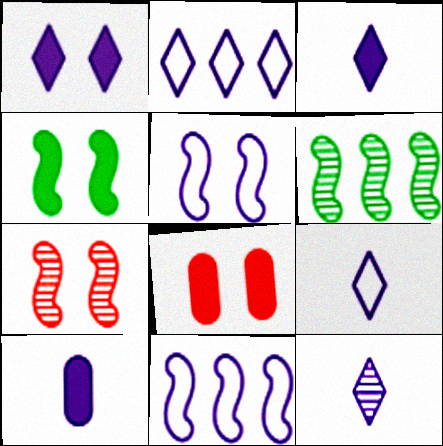[[1, 2, 12], 
[1, 4, 8], 
[3, 9, 12], 
[4, 5, 7], 
[6, 8, 9]]